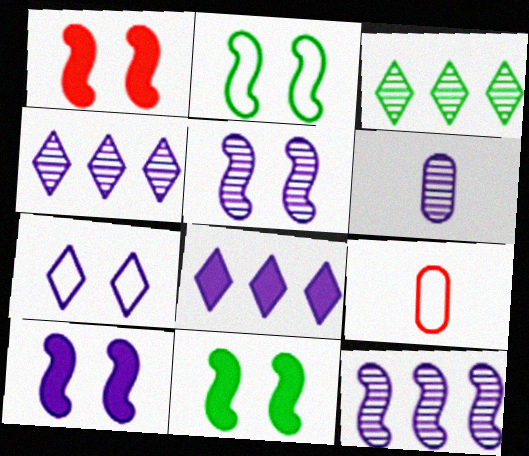[[1, 2, 5], 
[1, 10, 11], 
[3, 9, 10], 
[4, 5, 6], 
[4, 9, 11]]